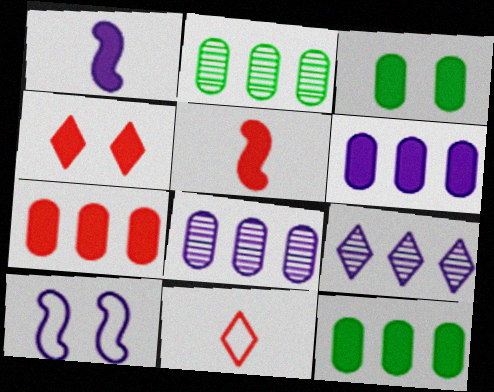[[1, 4, 12], 
[4, 5, 7], 
[6, 7, 12]]